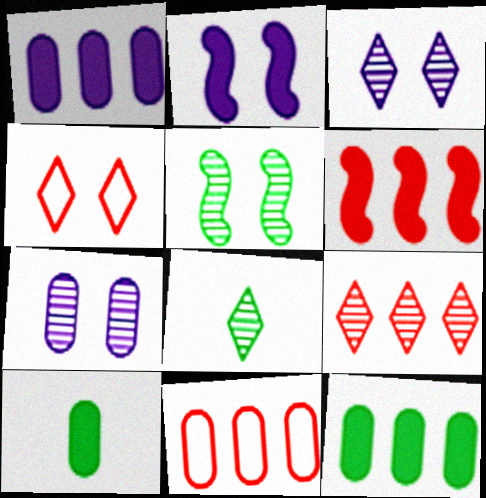[[2, 8, 11], 
[3, 8, 9], 
[6, 9, 11], 
[7, 10, 11]]